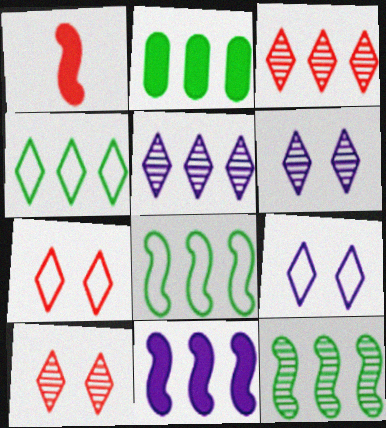[[2, 4, 12]]